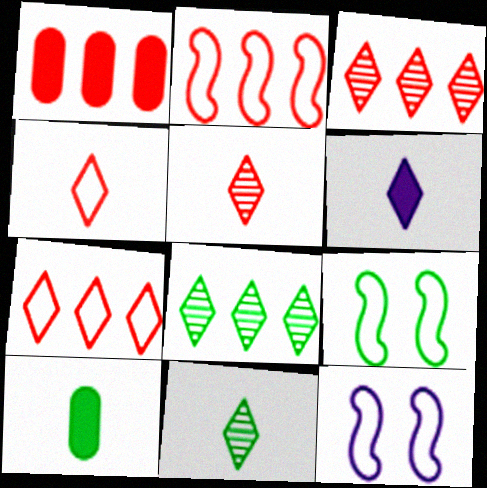[[1, 2, 3], 
[1, 11, 12], 
[3, 10, 12], 
[4, 6, 11], 
[8, 9, 10]]